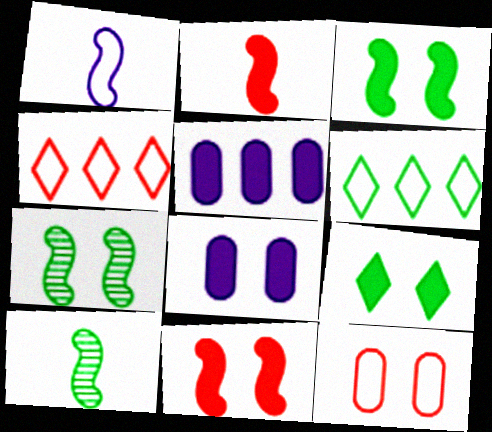[[1, 2, 10], 
[1, 6, 12], 
[2, 5, 9], 
[4, 8, 10], 
[8, 9, 11]]